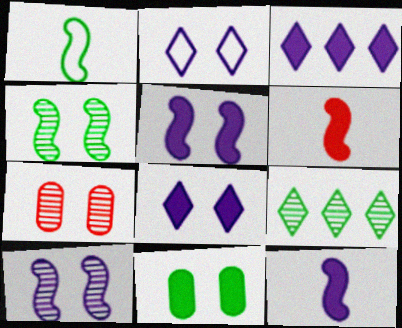[[1, 3, 7], 
[1, 9, 11], 
[3, 6, 11]]